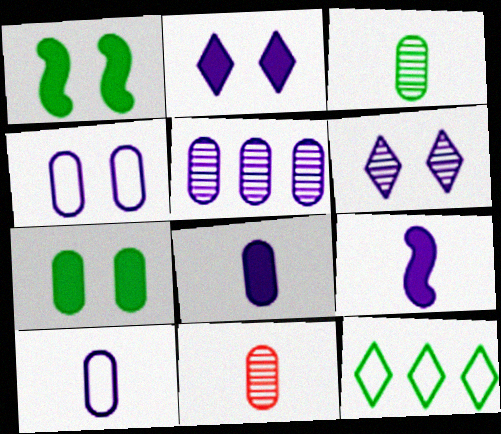[[1, 3, 12], 
[4, 5, 8]]